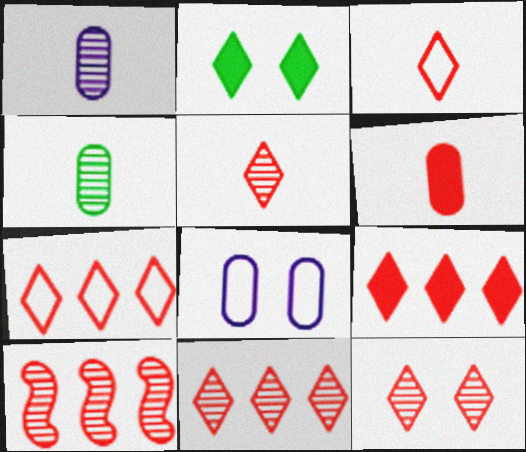[[3, 9, 12], 
[5, 11, 12], 
[7, 9, 11]]